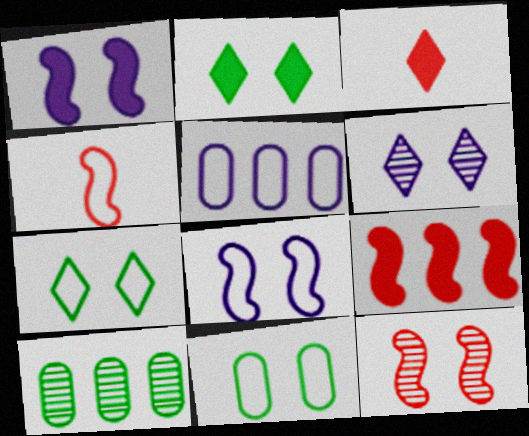[[3, 8, 10], 
[4, 5, 7], 
[4, 9, 12]]